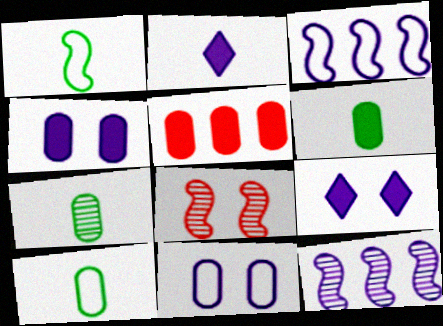[[2, 11, 12], 
[4, 5, 6], 
[5, 7, 11], 
[6, 7, 10]]